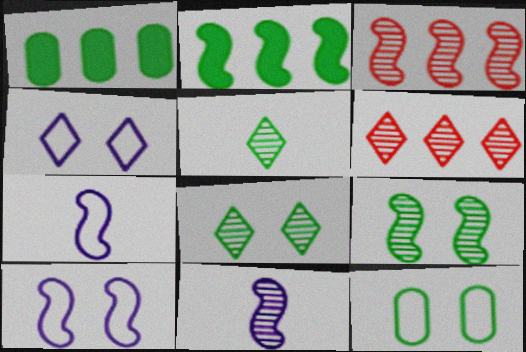[[2, 5, 12], 
[3, 9, 11]]